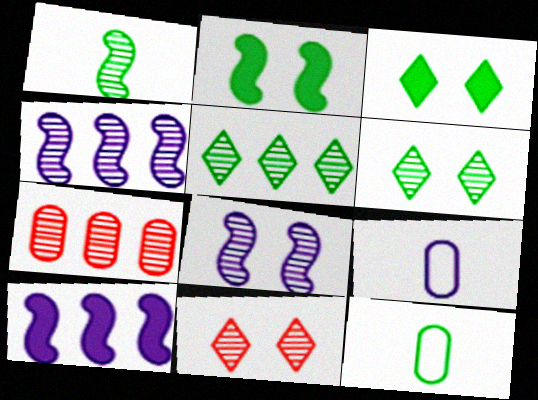[[2, 5, 12], 
[4, 5, 7], 
[10, 11, 12]]